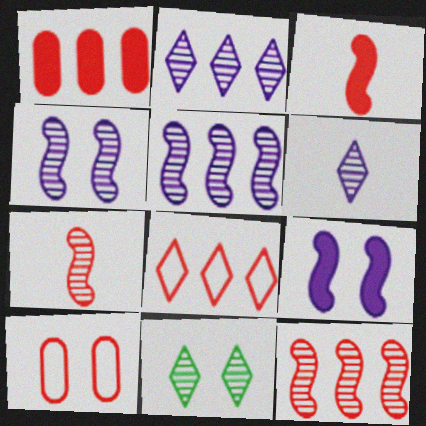[[1, 8, 12], 
[9, 10, 11]]